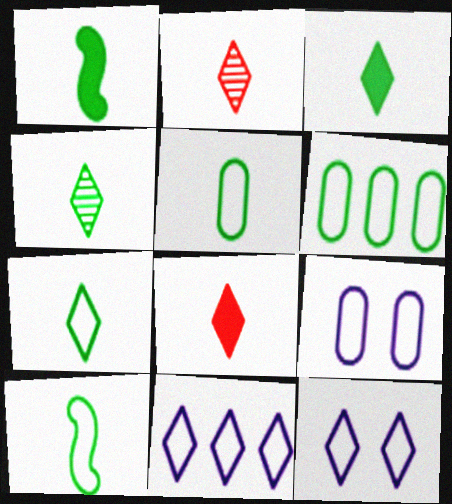[[1, 4, 5], 
[3, 4, 7], 
[5, 7, 10]]